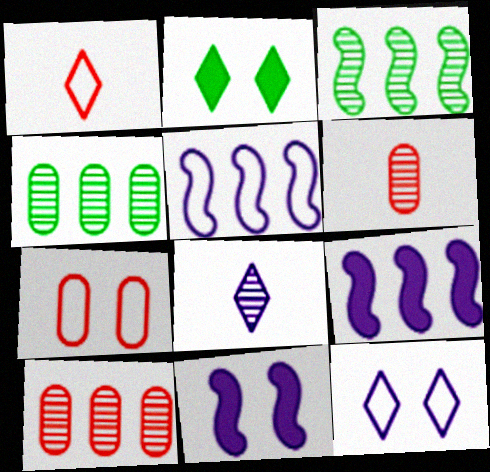[[1, 4, 11], 
[2, 5, 6]]